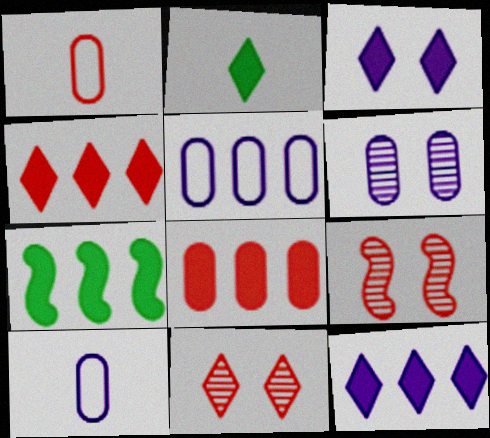[[1, 4, 9], 
[2, 3, 4], 
[2, 5, 9], 
[7, 8, 12], 
[7, 10, 11]]